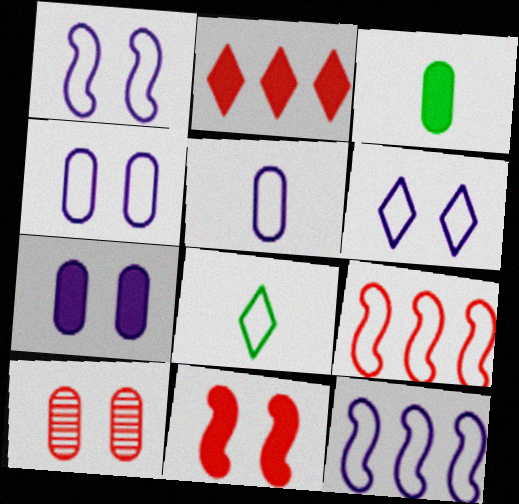[[1, 4, 6], 
[4, 8, 9], 
[5, 6, 12]]